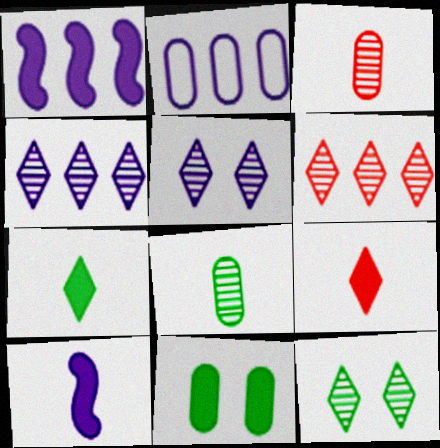[[1, 2, 4], 
[1, 9, 11], 
[2, 3, 11], 
[2, 5, 10]]